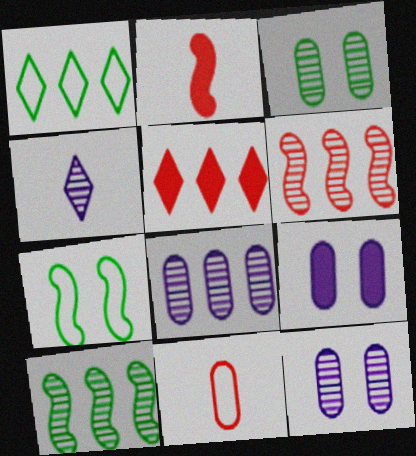[[1, 2, 12], 
[3, 4, 6]]